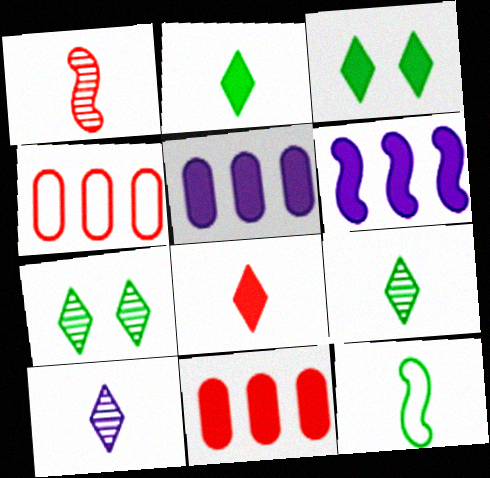[]